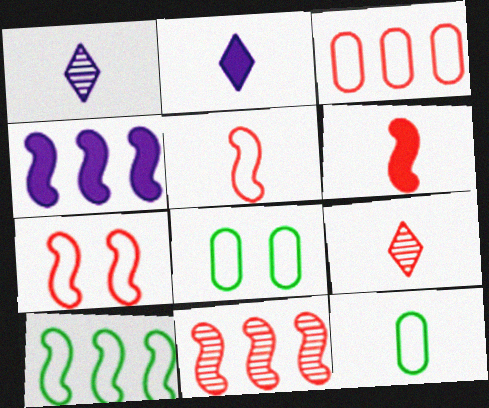[[1, 6, 12], 
[2, 8, 11], 
[4, 8, 9], 
[4, 10, 11], 
[6, 7, 11]]